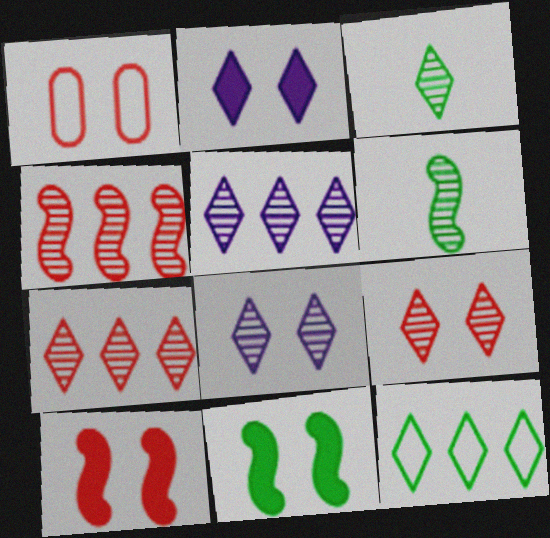[[1, 8, 11], 
[1, 9, 10], 
[3, 5, 9], 
[3, 7, 8]]